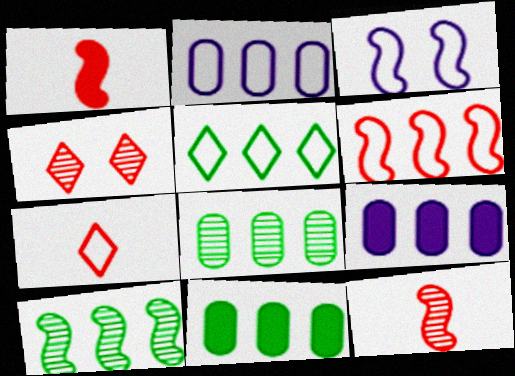[[1, 3, 10], 
[2, 5, 6], 
[5, 10, 11]]